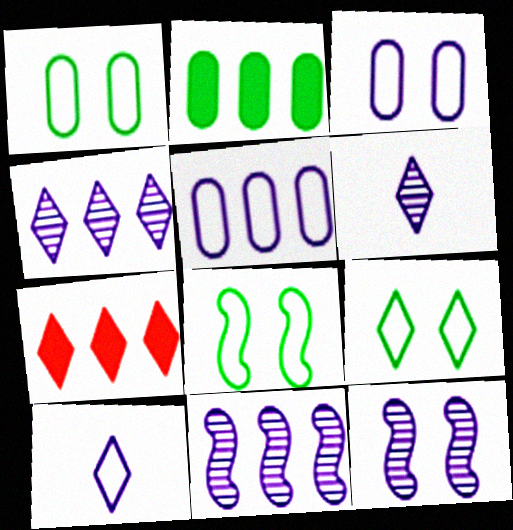[[1, 8, 9], 
[6, 7, 9]]